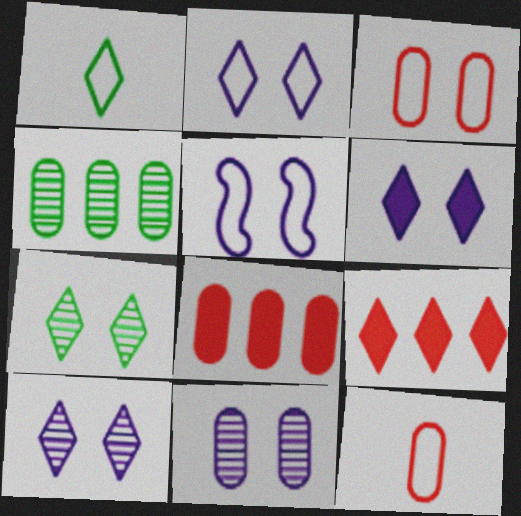[[1, 9, 10], 
[2, 6, 10], 
[5, 6, 11]]